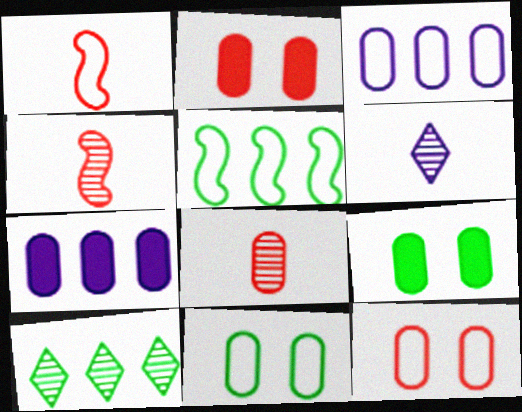[[2, 5, 6], 
[3, 8, 9], 
[7, 8, 11]]